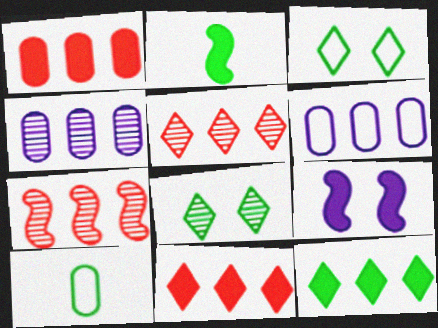[[5, 9, 10], 
[6, 7, 12]]